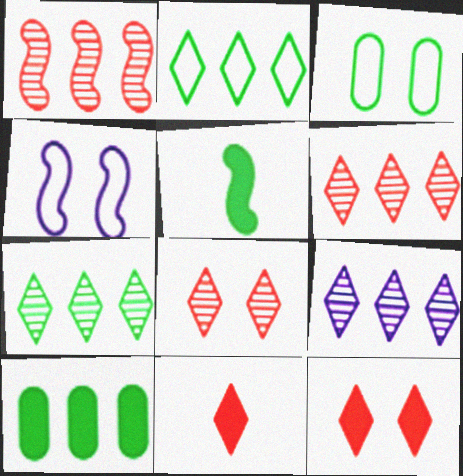[[1, 4, 5], 
[3, 5, 7], 
[6, 7, 9]]